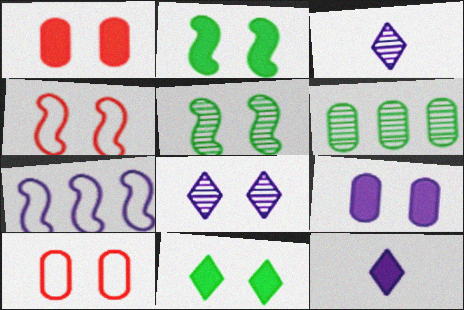[[2, 8, 10], 
[3, 7, 9], 
[4, 6, 12]]